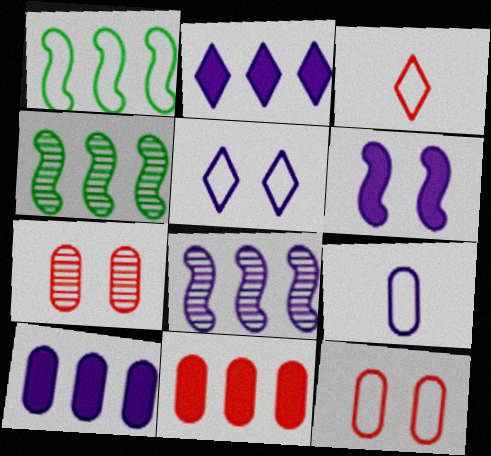[]